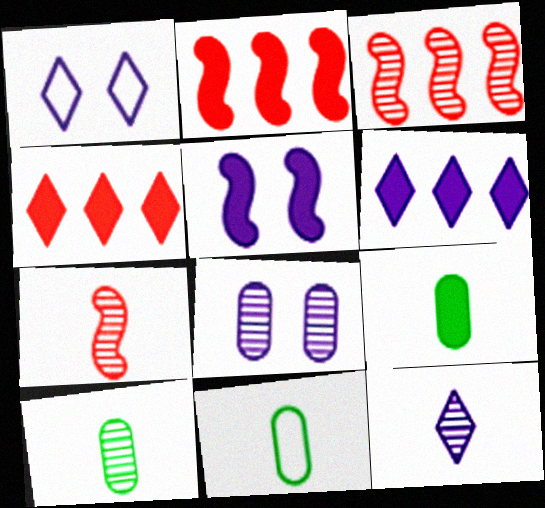[[1, 2, 10], 
[1, 3, 9], 
[1, 5, 8], 
[1, 6, 12], 
[4, 5, 9], 
[7, 10, 12], 
[9, 10, 11]]